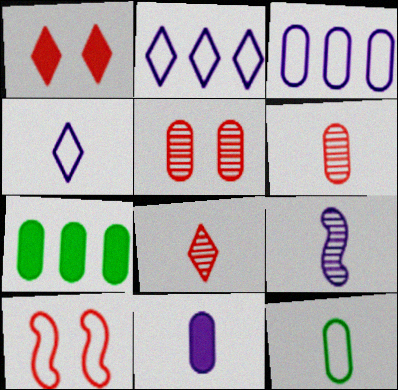[[1, 5, 10], 
[2, 10, 12], 
[4, 9, 11], 
[6, 11, 12]]